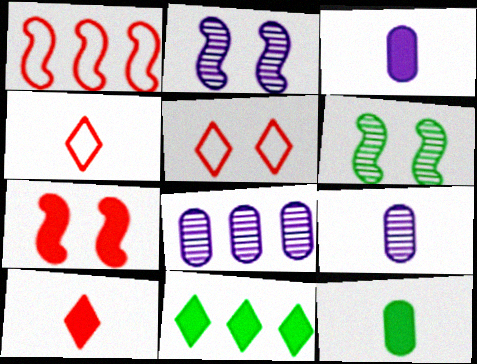[[1, 8, 11], 
[3, 7, 11]]